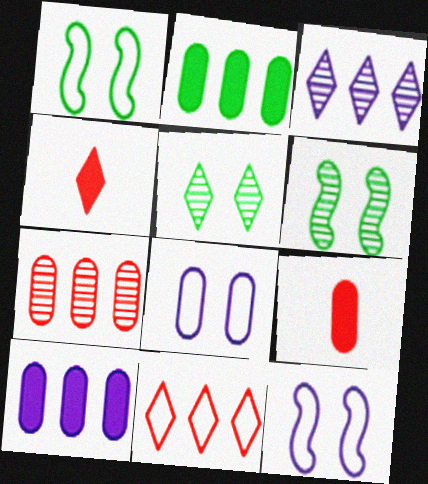[[1, 3, 9]]